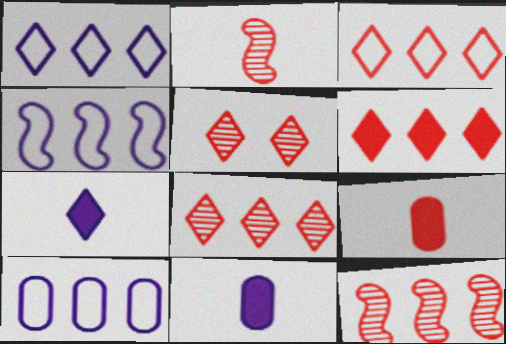[[1, 4, 10], 
[3, 6, 8]]